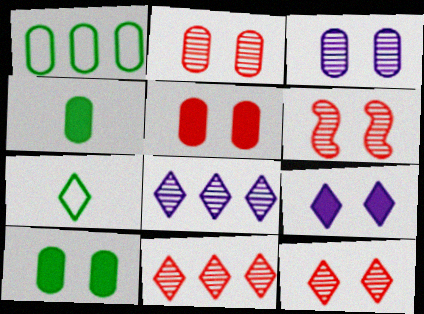[[2, 6, 12], 
[7, 9, 11]]